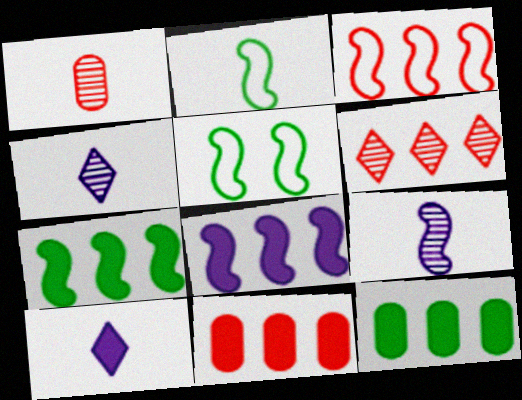[[1, 2, 10], 
[3, 6, 11], 
[4, 5, 11]]